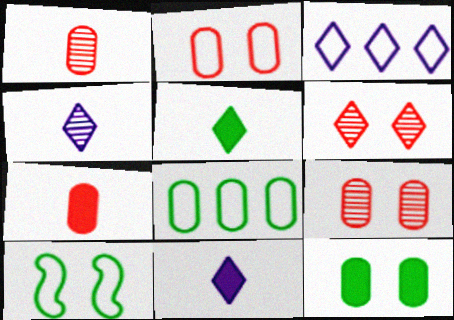[[3, 5, 6]]